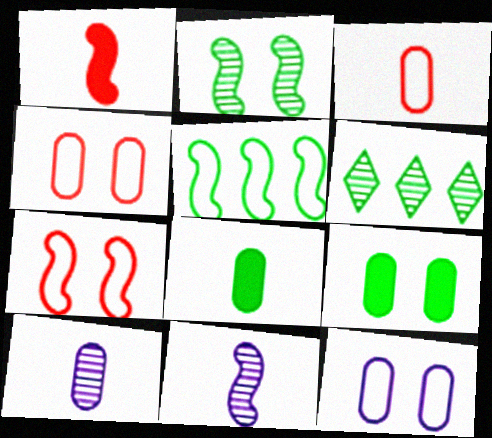[[1, 6, 12], 
[3, 8, 10]]